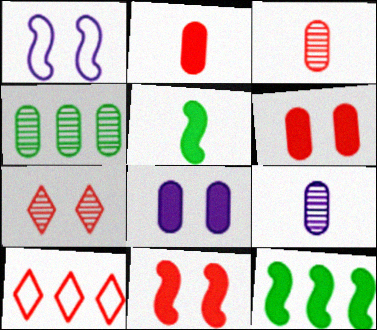[[3, 10, 11]]